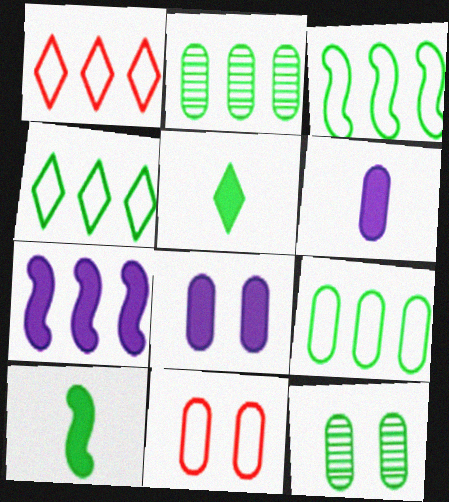[[1, 2, 7], 
[2, 6, 11], 
[3, 4, 9], 
[3, 5, 12], 
[4, 10, 12], 
[8, 11, 12]]